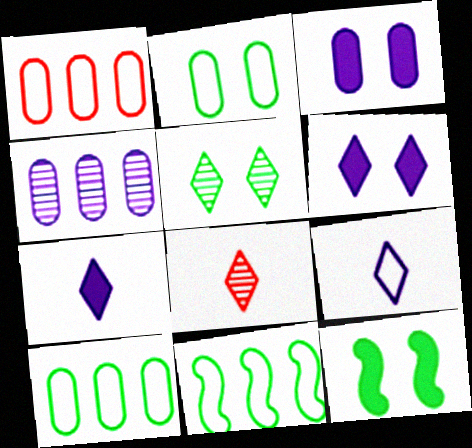[[2, 5, 12], 
[3, 8, 11]]